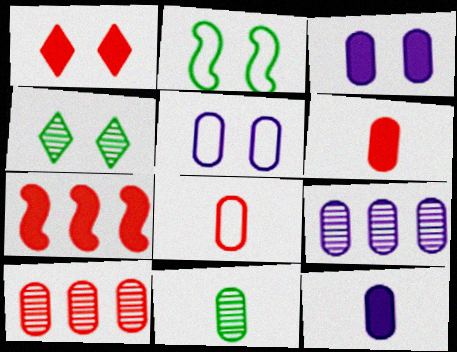[[1, 6, 7], 
[5, 9, 12], 
[8, 11, 12]]